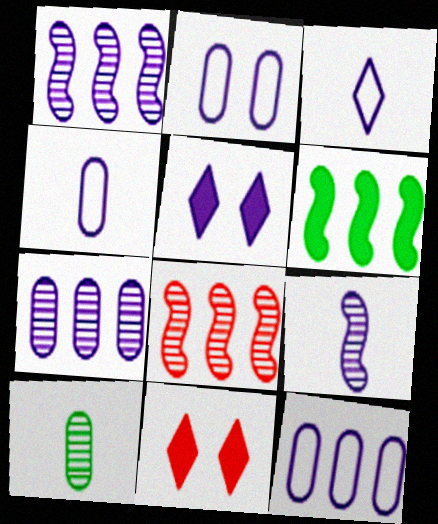[[1, 4, 5], 
[2, 4, 12], 
[5, 9, 12]]